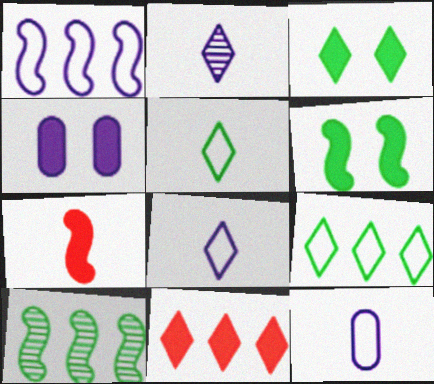[[1, 2, 4]]